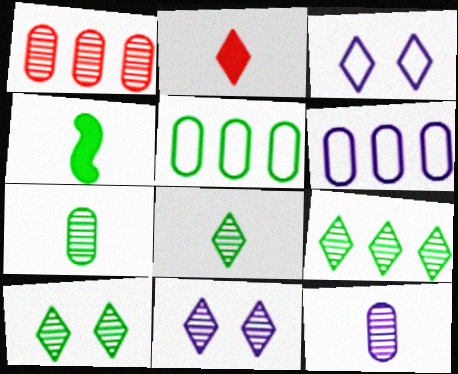[[1, 3, 4], 
[2, 3, 9], 
[4, 5, 10], 
[8, 9, 10]]